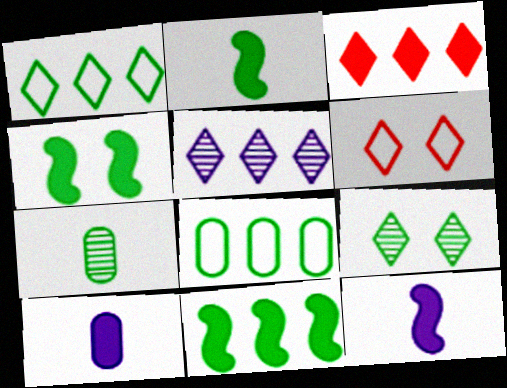[[1, 3, 5], 
[1, 4, 7], 
[2, 4, 11], 
[2, 8, 9], 
[3, 4, 10]]